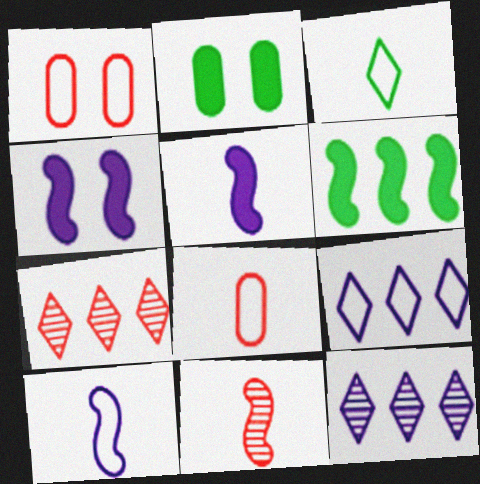[[2, 7, 10], 
[2, 9, 11], 
[3, 8, 10]]